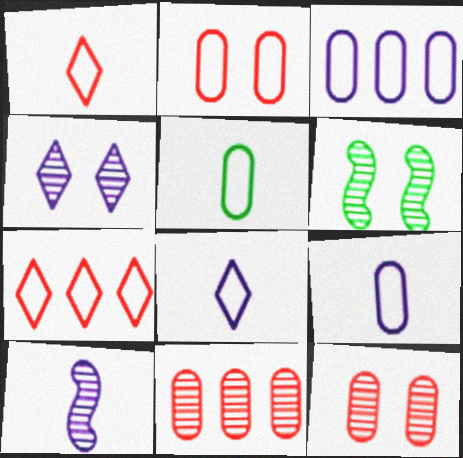[[2, 3, 5], 
[4, 6, 12]]